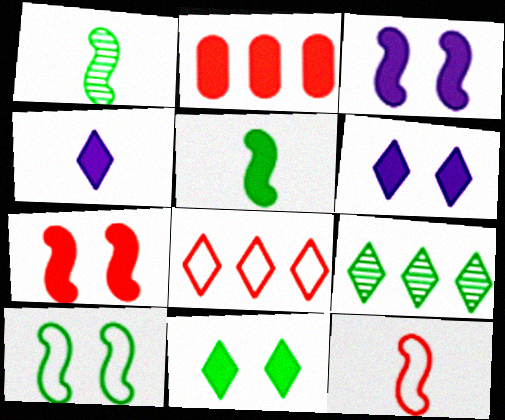[[2, 5, 6]]